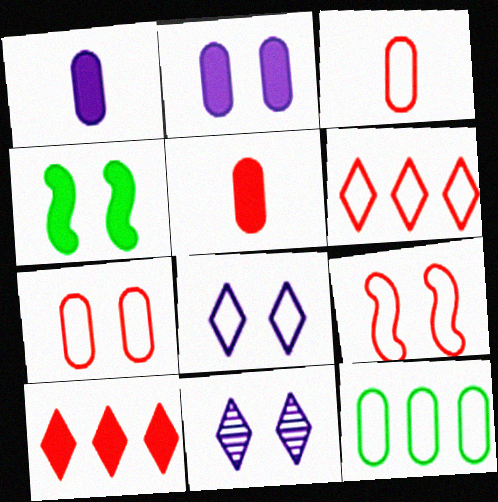[[1, 4, 10], 
[3, 6, 9], 
[4, 7, 11]]